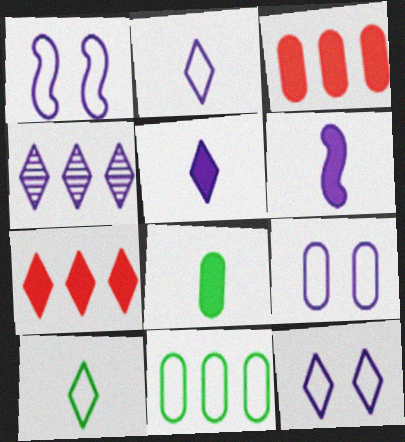[[1, 9, 12], 
[4, 5, 12], 
[4, 6, 9]]